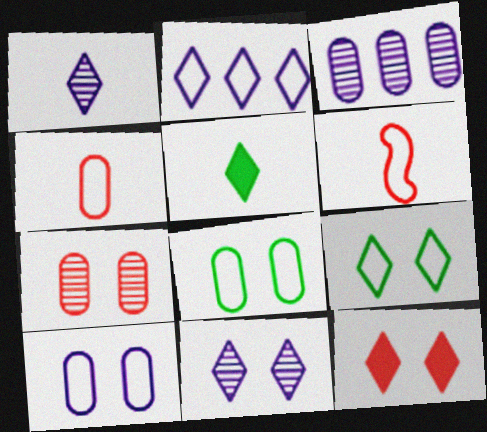[[2, 6, 8], 
[9, 11, 12]]